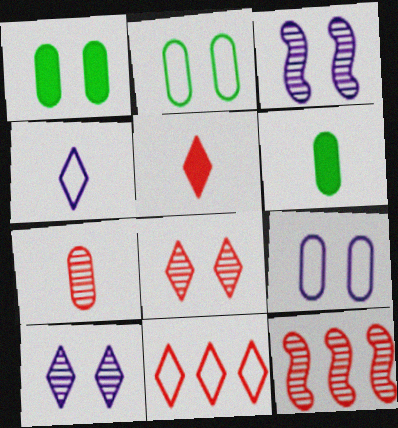[[1, 4, 12], 
[3, 6, 11], 
[5, 8, 11], 
[7, 8, 12]]